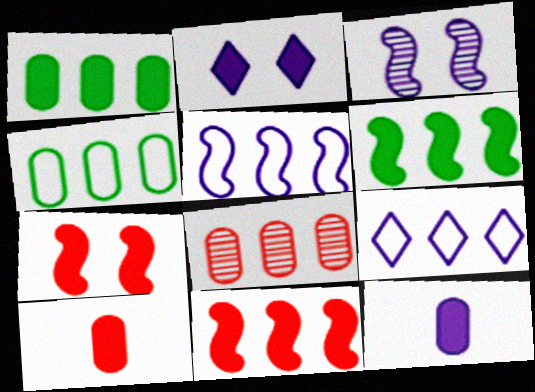[[2, 6, 10], 
[3, 9, 12], 
[6, 8, 9]]